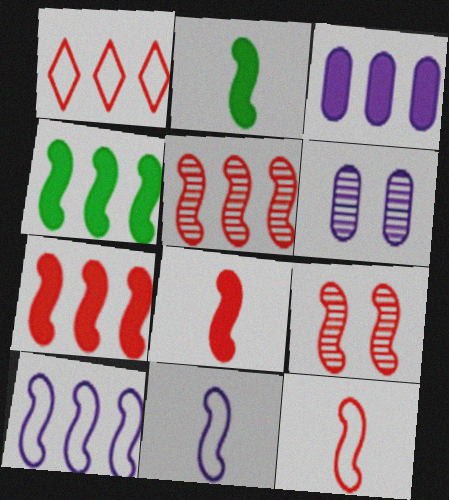[[1, 2, 6], 
[2, 9, 10], 
[4, 5, 10], 
[4, 9, 11], 
[7, 9, 12]]